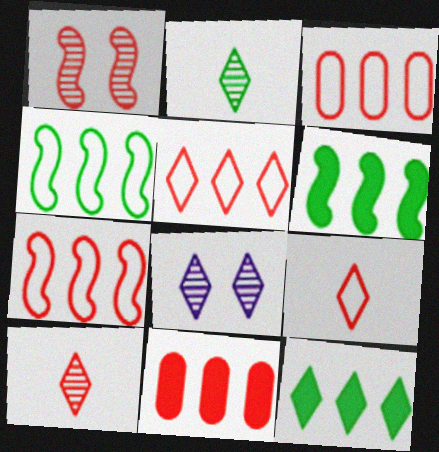[[1, 9, 11], 
[3, 5, 7], 
[8, 9, 12]]